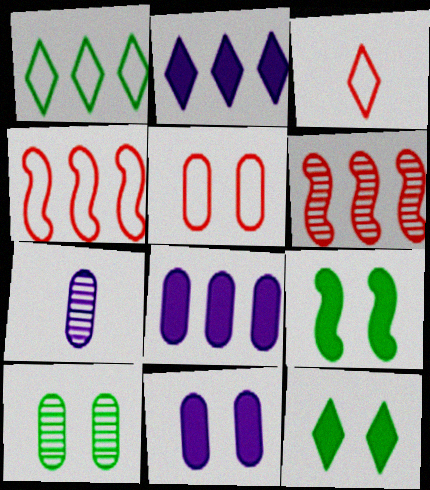[[1, 6, 8], 
[3, 4, 5], 
[4, 7, 12], 
[5, 10, 11]]